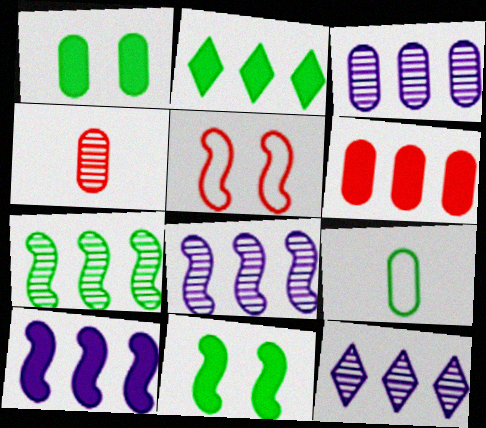[[2, 6, 10], 
[3, 8, 12]]